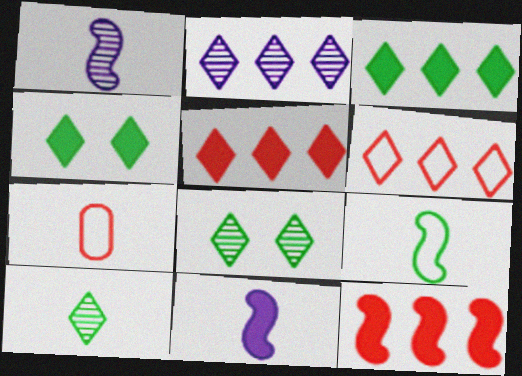[[2, 3, 6], 
[7, 10, 11]]